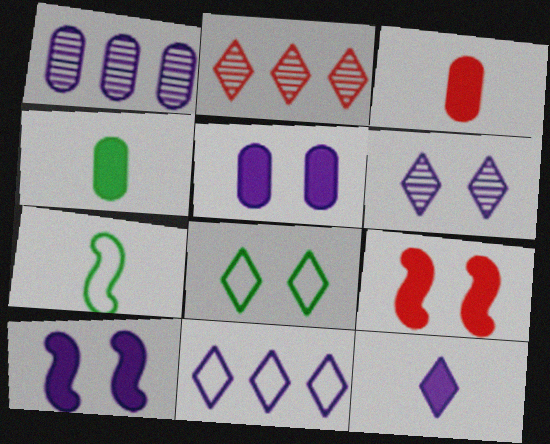[[2, 5, 7], 
[2, 8, 12], 
[6, 11, 12]]